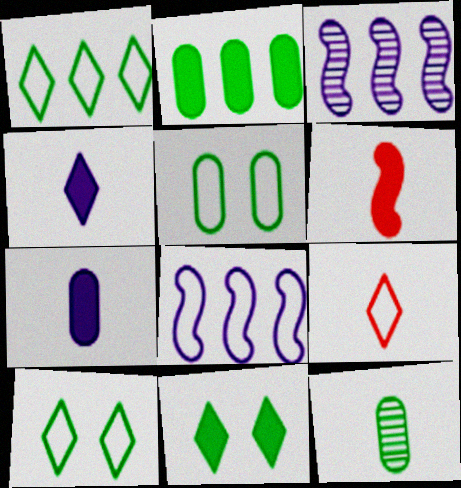[[2, 5, 12], 
[5, 8, 9]]